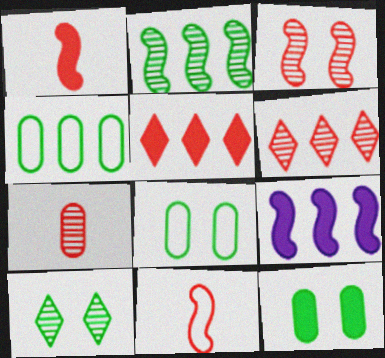[[3, 6, 7], 
[4, 6, 9]]